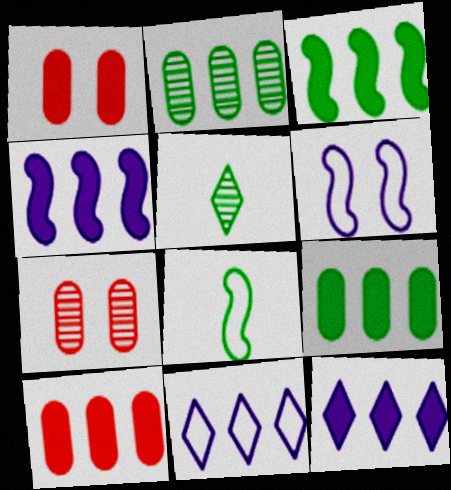[[3, 10, 12], 
[5, 6, 10], 
[7, 8, 12]]